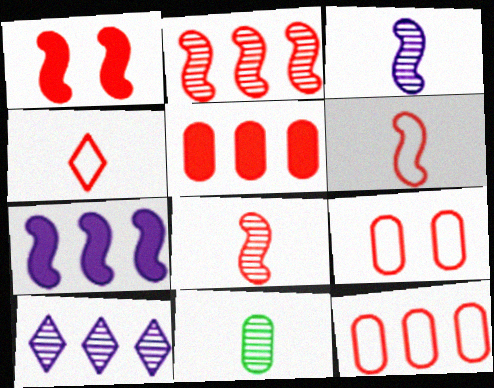[[1, 2, 6]]